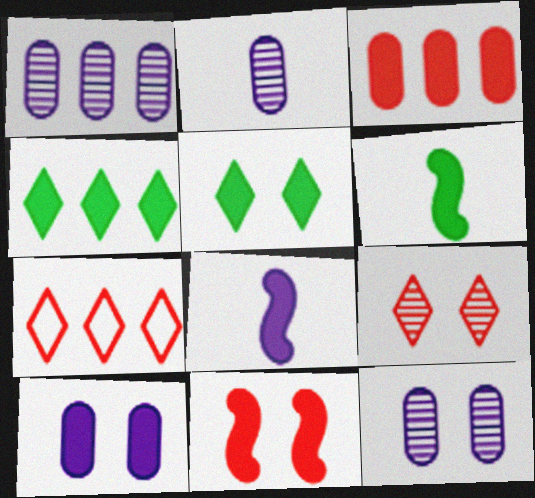[[1, 2, 12], 
[3, 5, 8], 
[5, 10, 11], 
[6, 7, 12]]